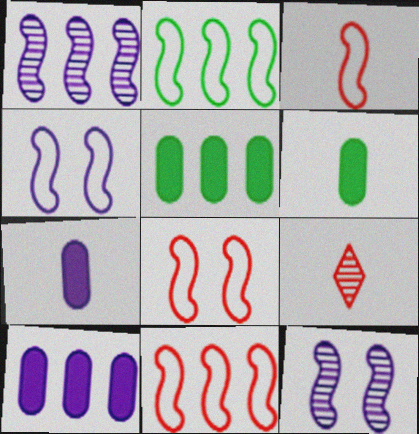[[2, 3, 4], 
[3, 8, 11], 
[4, 5, 9]]